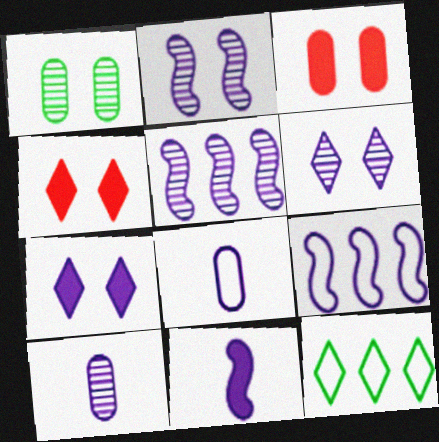[[2, 9, 11], 
[5, 6, 10], 
[5, 7, 8], 
[7, 9, 10]]